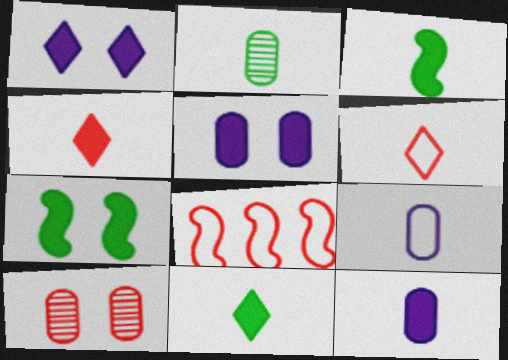[[1, 2, 8], 
[3, 4, 12], 
[4, 8, 10]]